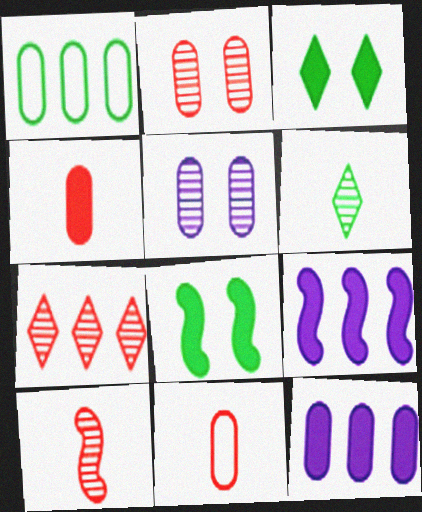[[1, 4, 5], 
[1, 6, 8], 
[1, 7, 9], 
[2, 7, 10], 
[3, 4, 9]]